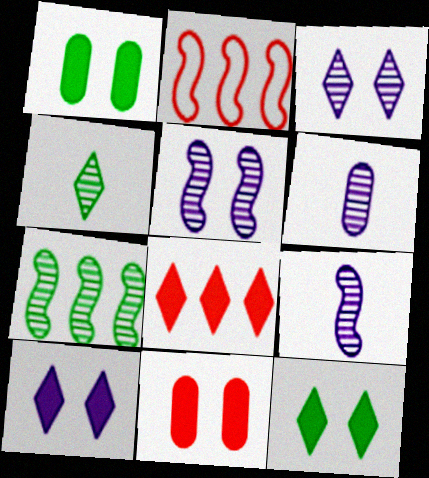[[2, 6, 12]]